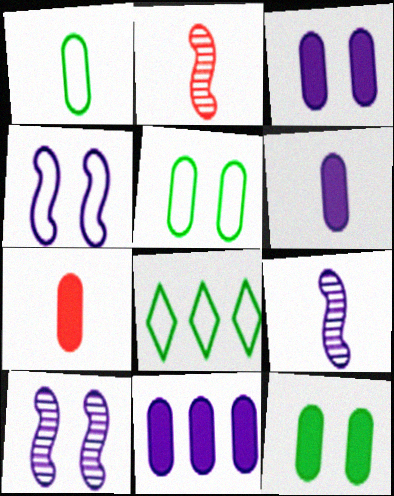[[2, 3, 8], 
[3, 6, 11], 
[7, 8, 10], 
[7, 11, 12]]